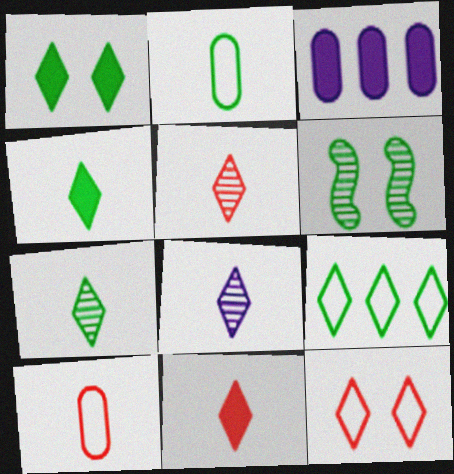[[1, 7, 9], 
[5, 7, 8]]